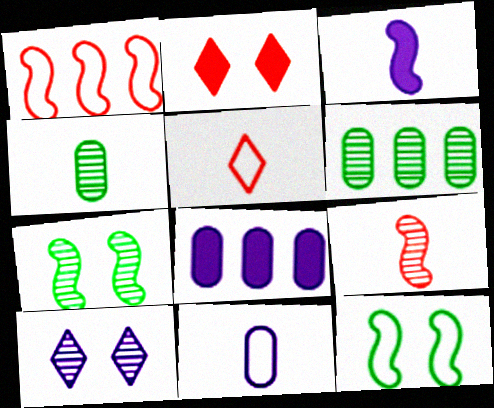[[1, 3, 7], 
[3, 4, 5], 
[5, 7, 8], 
[6, 9, 10]]